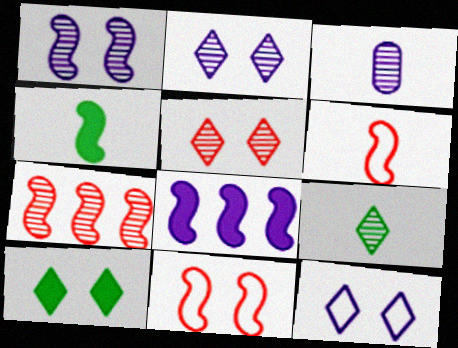[[3, 8, 12], 
[5, 10, 12]]